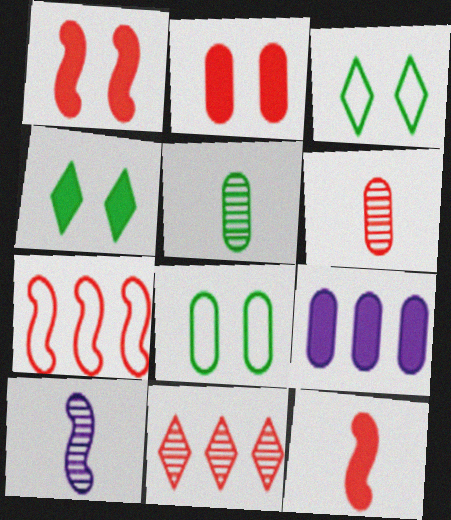[[4, 9, 12], 
[6, 8, 9]]